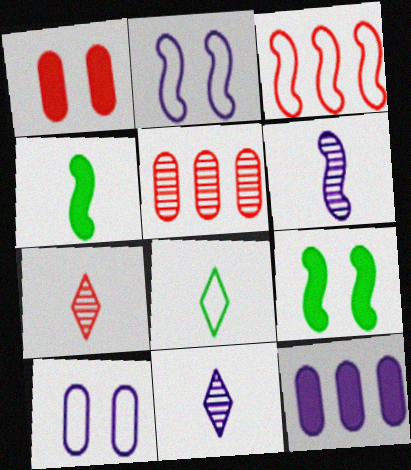[[1, 3, 7], 
[2, 11, 12], 
[3, 6, 9], 
[3, 8, 10]]